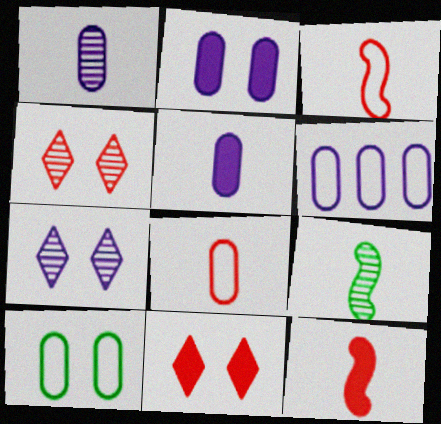[[1, 2, 6], 
[6, 8, 10], 
[6, 9, 11]]